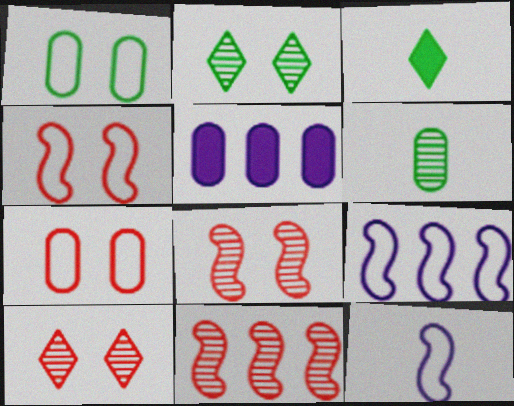[[5, 6, 7]]